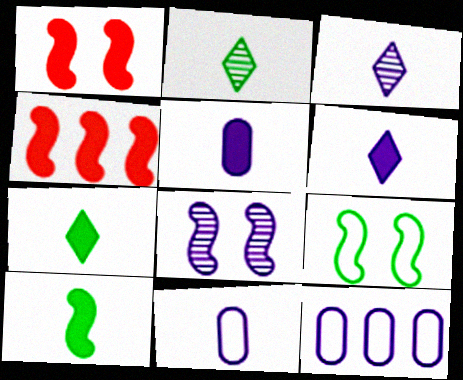[[1, 2, 12], 
[1, 8, 9], 
[6, 8, 12]]